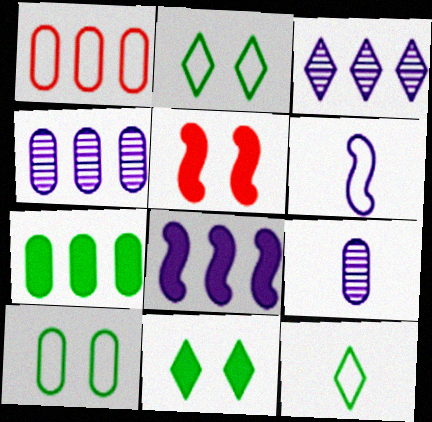[[1, 2, 6], 
[1, 4, 7], 
[4, 5, 12]]